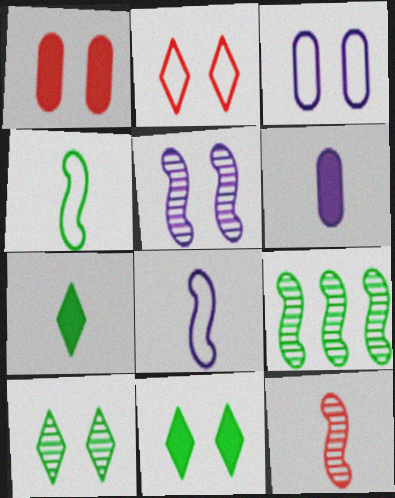[[2, 6, 9], 
[5, 9, 12]]